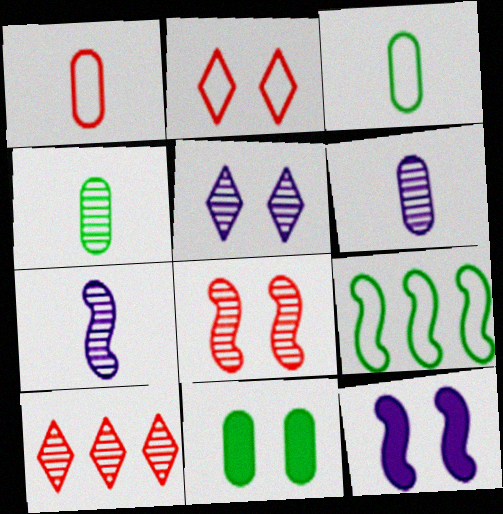[[3, 10, 12]]